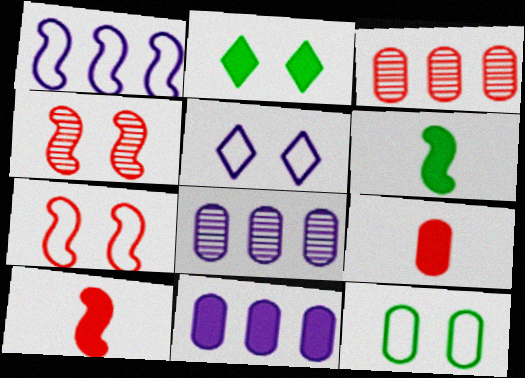[[1, 4, 6], 
[2, 10, 11], 
[3, 5, 6], 
[5, 7, 12], 
[8, 9, 12]]